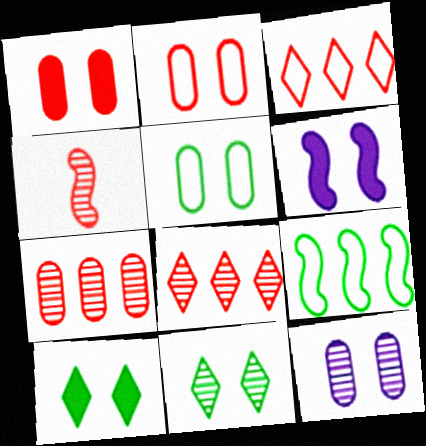[[1, 3, 4], 
[1, 5, 12], 
[1, 6, 10], 
[2, 6, 11], 
[4, 6, 9]]